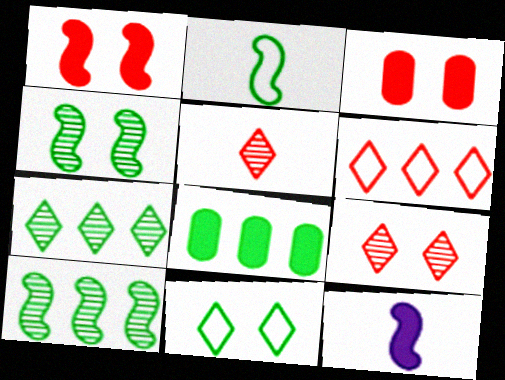[]